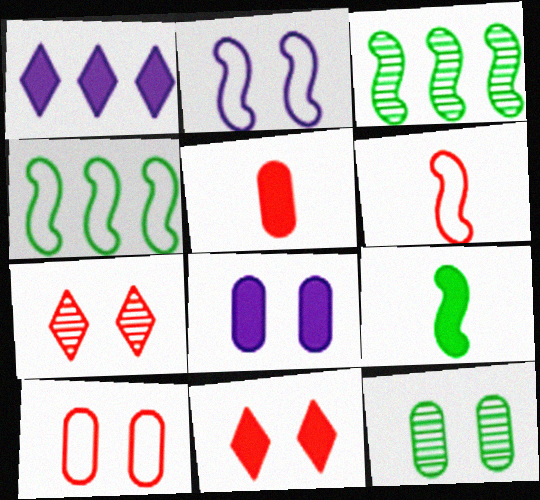[[1, 6, 12], 
[2, 4, 6], 
[2, 11, 12], 
[8, 10, 12]]